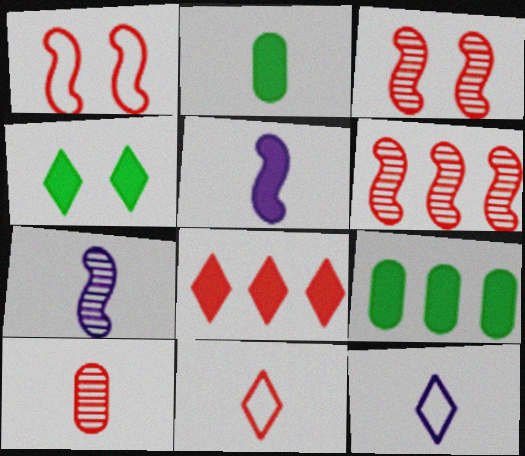[[1, 8, 10], 
[2, 7, 11], 
[3, 9, 12]]